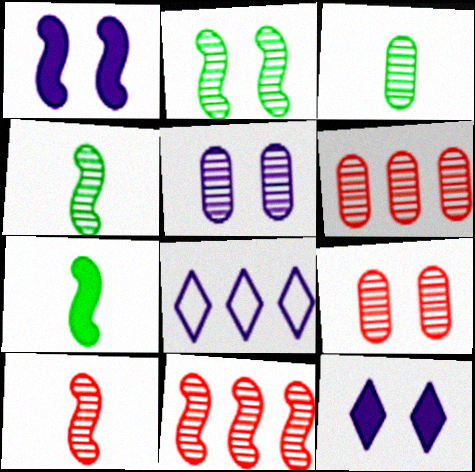[[3, 5, 6], 
[7, 8, 9]]